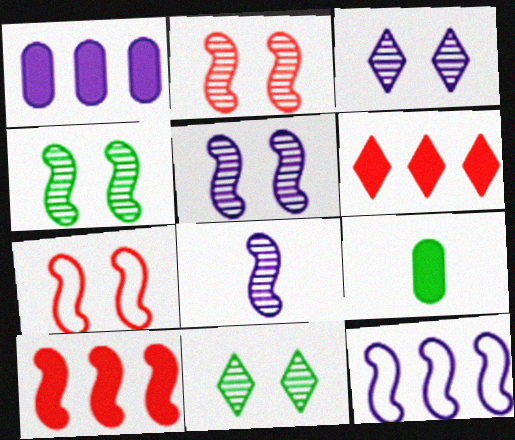[[2, 4, 5]]